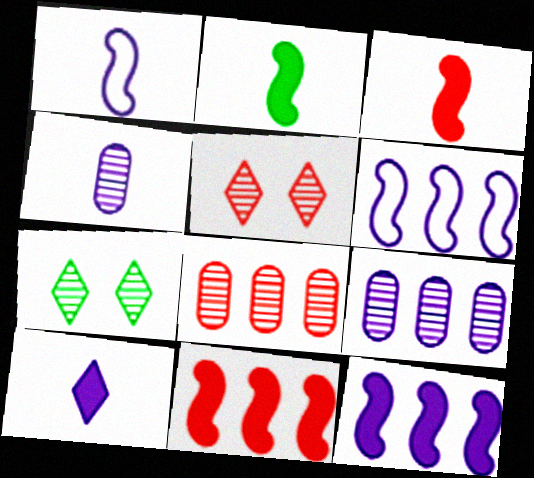[[1, 4, 10]]